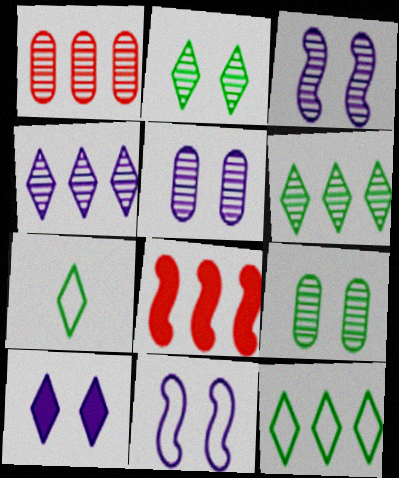[[5, 7, 8], 
[5, 10, 11]]